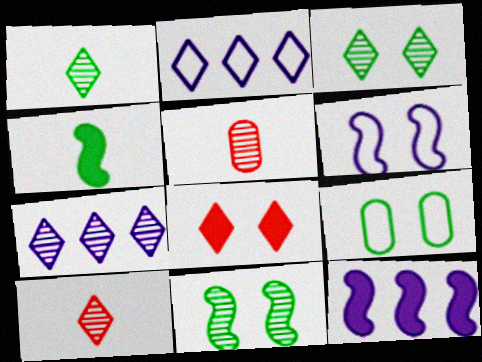[[1, 2, 8], 
[3, 7, 10], 
[5, 7, 11], 
[9, 10, 12]]